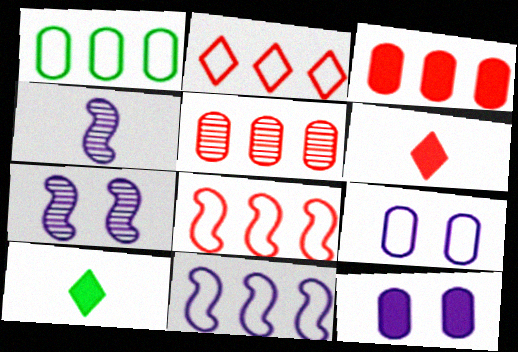[[1, 2, 11], 
[1, 6, 7]]